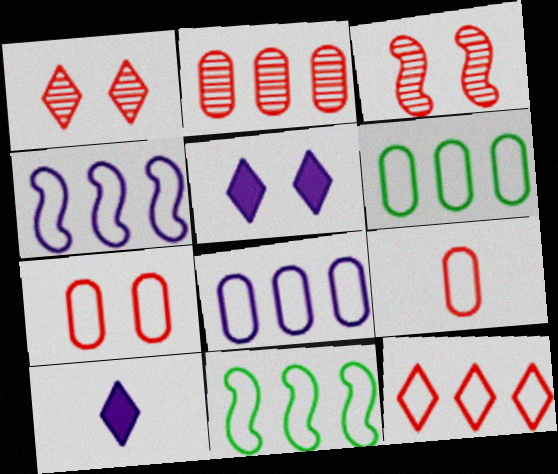[[3, 6, 10], 
[4, 6, 12], 
[8, 11, 12]]